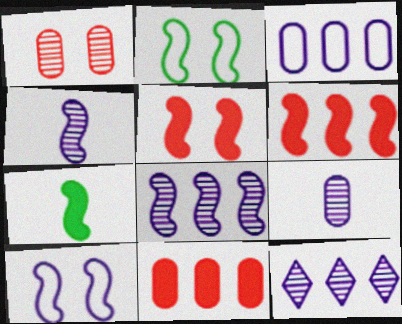[[2, 4, 6]]